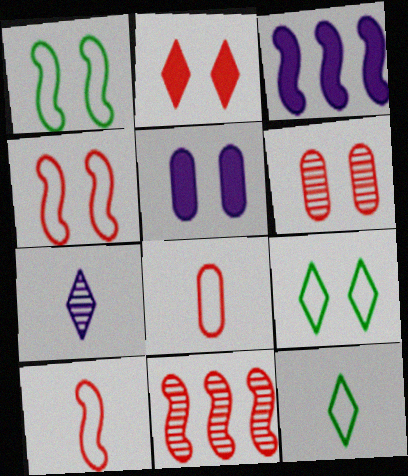[[2, 4, 6], 
[2, 8, 11], 
[3, 6, 12], 
[5, 11, 12]]